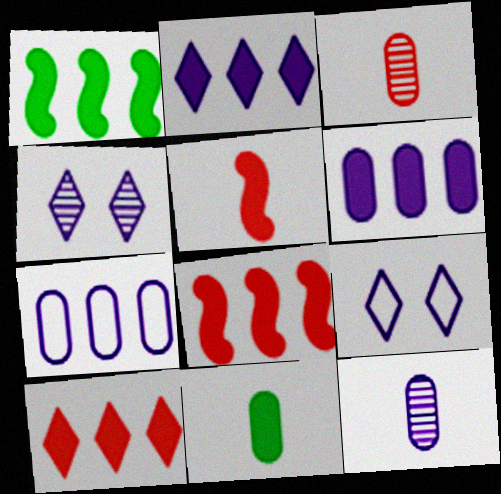[[1, 3, 9], 
[1, 6, 10]]